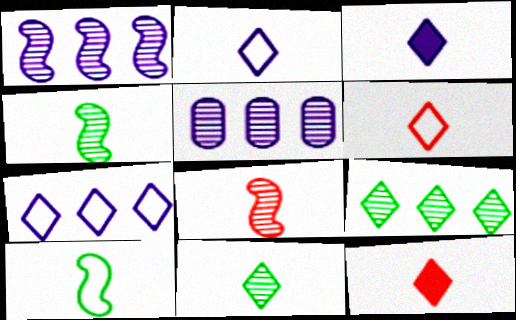[[2, 11, 12], 
[3, 6, 11]]